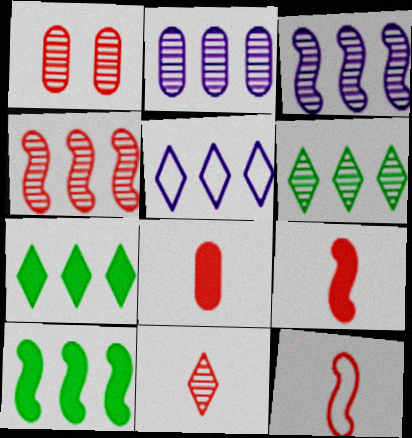[[1, 4, 11], 
[2, 4, 6], 
[8, 11, 12]]